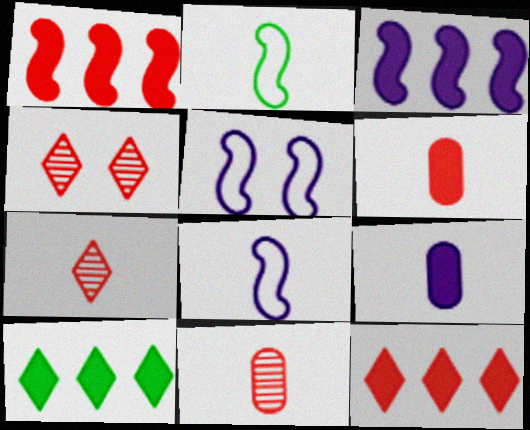[[2, 7, 9], 
[5, 10, 11]]